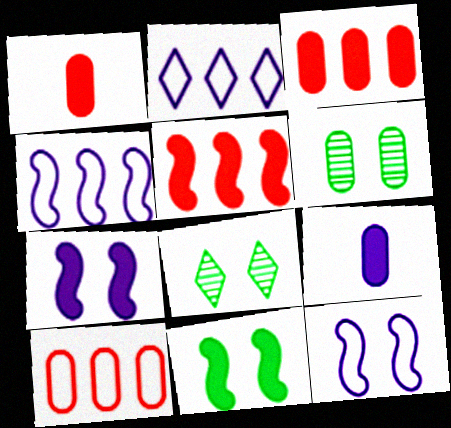[[1, 4, 8], 
[6, 9, 10]]